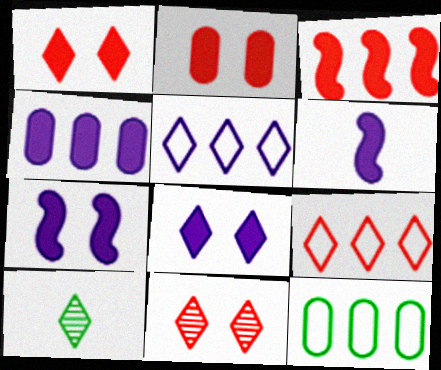[[1, 5, 10], 
[4, 6, 8], 
[6, 11, 12], 
[8, 9, 10]]